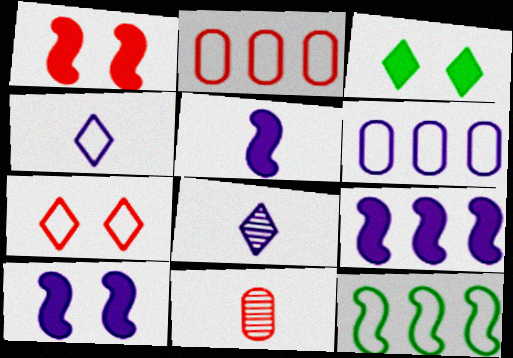[[5, 9, 10], 
[6, 8, 10]]